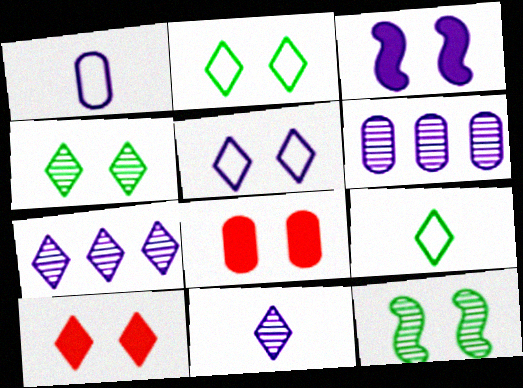[[1, 3, 7], 
[4, 5, 10], 
[5, 8, 12], 
[7, 9, 10]]